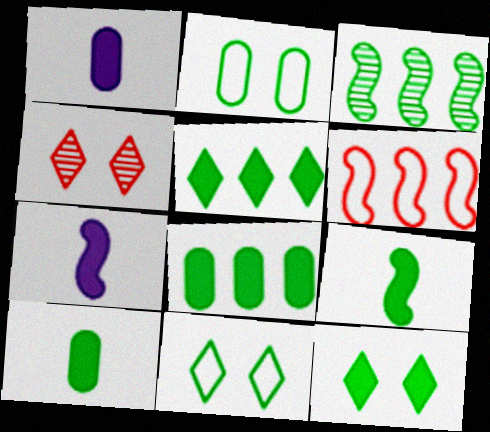[[3, 10, 11], 
[8, 9, 12]]